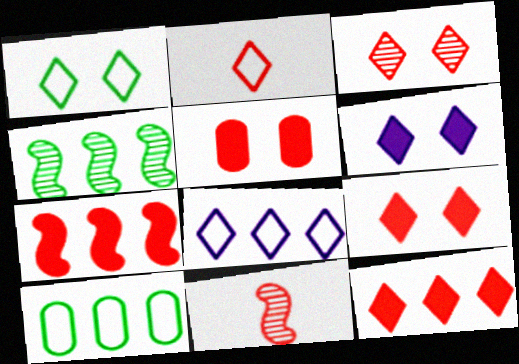[[1, 2, 8], 
[1, 3, 6], 
[2, 3, 12], 
[6, 10, 11]]